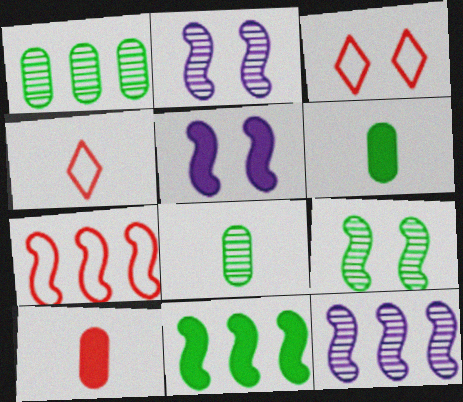[[1, 4, 5], 
[3, 6, 12], 
[7, 11, 12]]